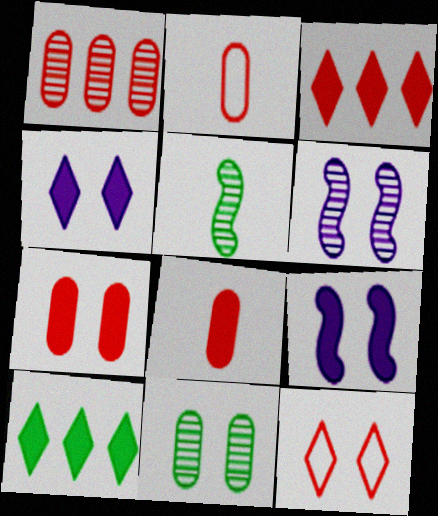[[1, 2, 7], 
[2, 6, 10], 
[8, 9, 10], 
[9, 11, 12]]